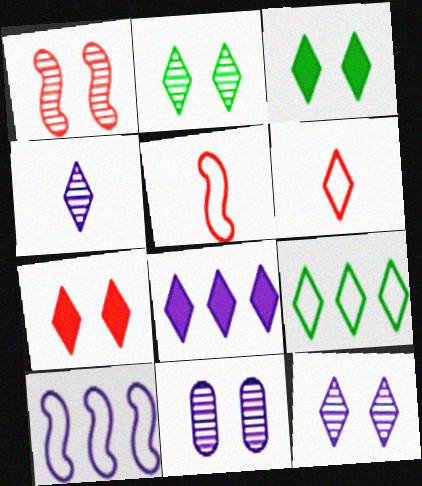[[1, 2, 11], 
[2, 6, 8], 
[4, 7, 9]]